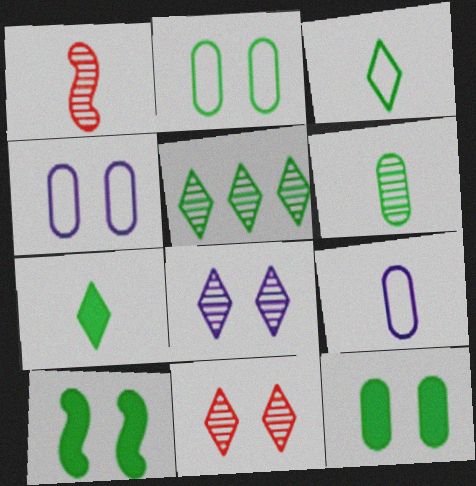[[1, 7, 9], 
[4, 10, 11]]